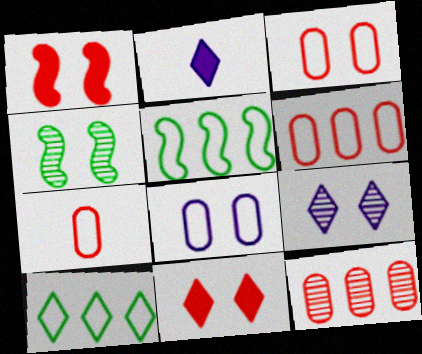[[2, 4, 6], 
[3, 6, 7], 
[4, 8, 11]]